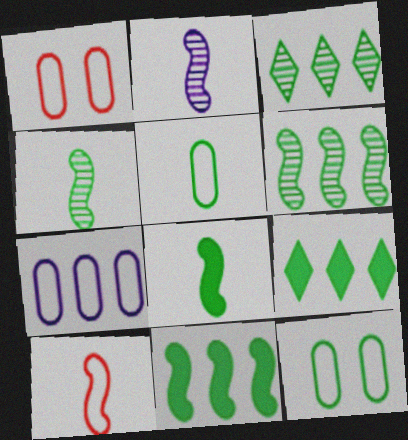[[1, 2, 9], 
[1, 5, 7], 
[2, 8, 10], 
[3, 8, 12], 
[4, 9, 12]]